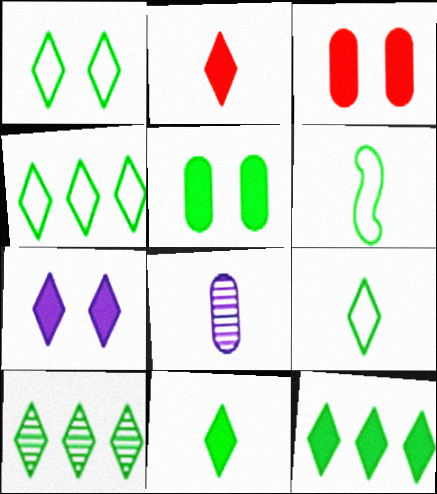[[1, 4, 9], 
[1, 10, 11], 
[2, 6, 8], 
[2, 7, 12], 
[4, 10, 12], 
[5, 6, 10]]